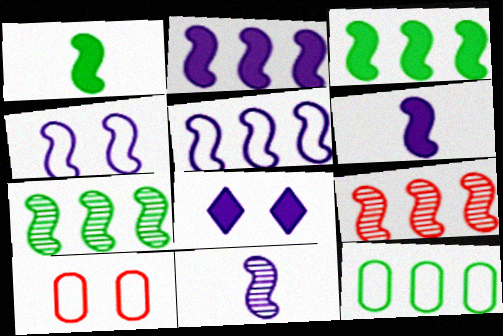[[1, 4, 9], 
[2, 4, 11], 
[3, 5, 9]]